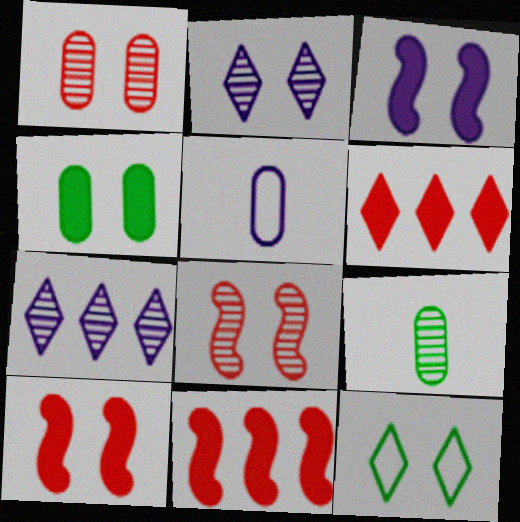[[1, 3, 12], 
[3, 5, 7], 
[7, 8, 9]]